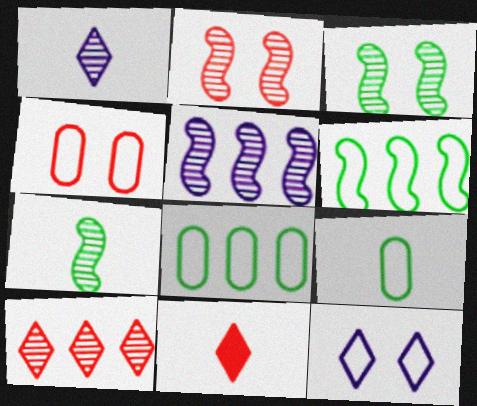[[2, 5, 7]]